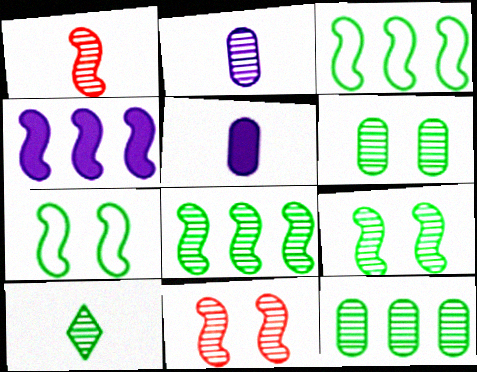[[1, 2, 10], 
[1, 4, 7], 
[6, 8, 10], 
[9, 10, 12]]